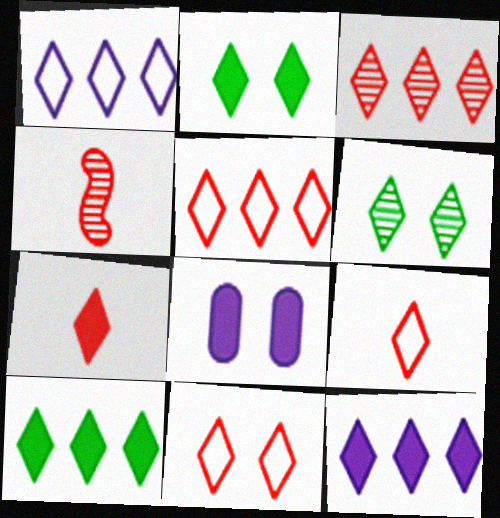[[1, 3, 10], 
[1, 6, 7], 
[2, 7, 12], 
[3, 7, 11], 
[5, 9, 11], 
[6, 9, 12]]